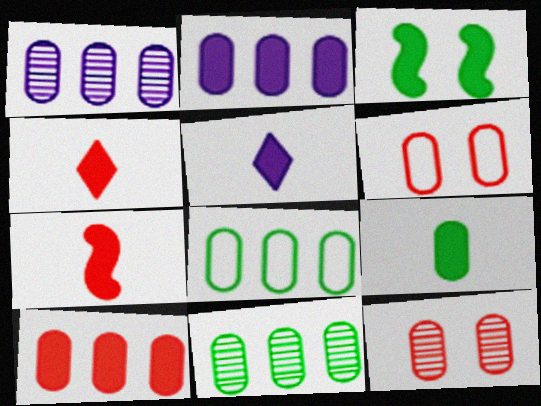[[1, 6, 9], 
[1, 8, 10], 
[2, 3, 4], 
[3, 5, 10], 
[5, 7, 9]]